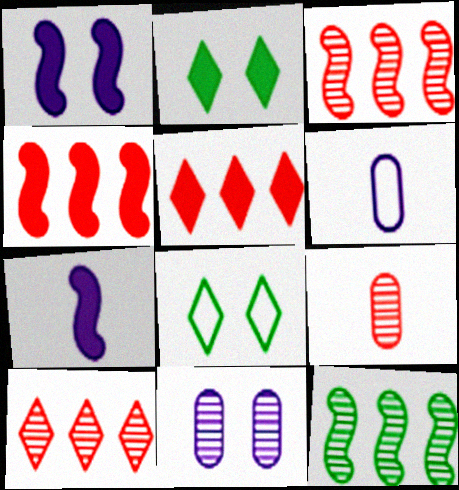[[2, 3, 6]]